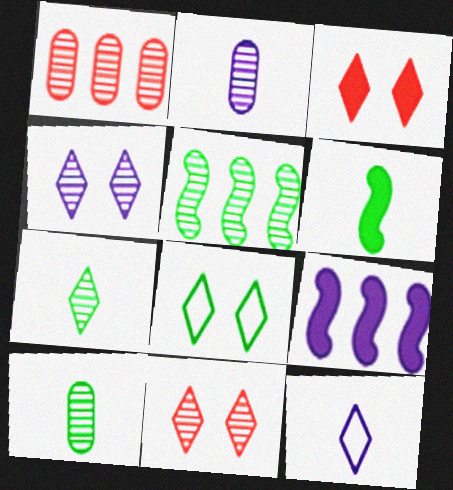[[2, 5, 11], 
[3, 4, 8]]